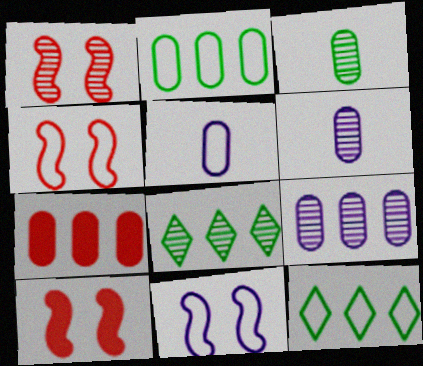[[1, 4, 10], 
[1, 6, 8], 
[2, 7, 9], 
[4, 5, 12], 
[5, 8, 10], 
[6, 10, 12]]